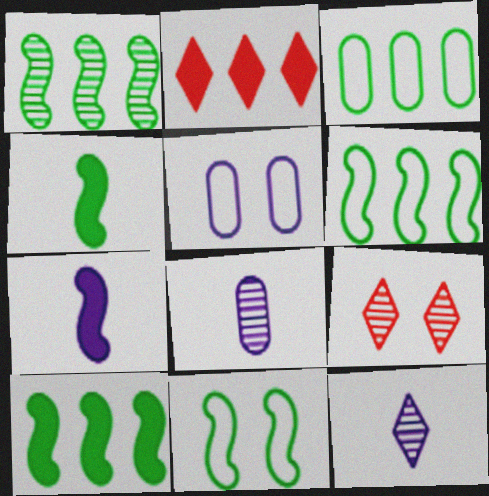[[1, 4, 11], 
[1, 6, 10], 
[1, 8, 9], 
[2, 8, 11], 
[3, 7, 9]]